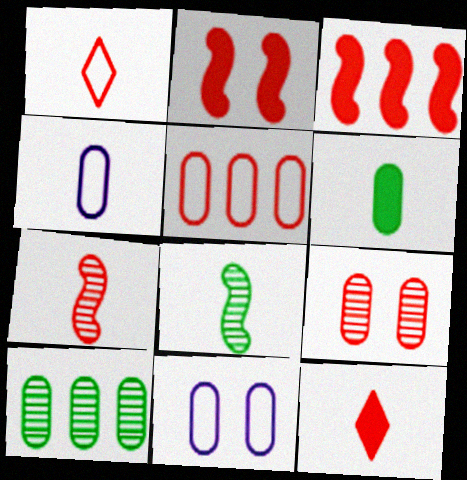[[1, 3, 9], 
[4, 8, 12]]